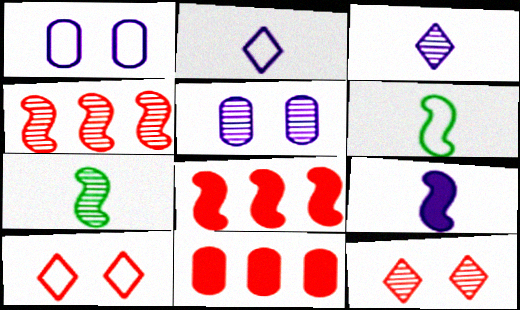[]